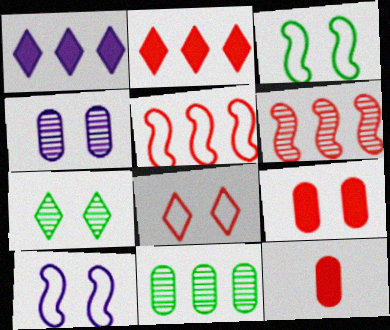[[1, 5, 11], 
[6, 8, 12], 
[7, 9, 10]]